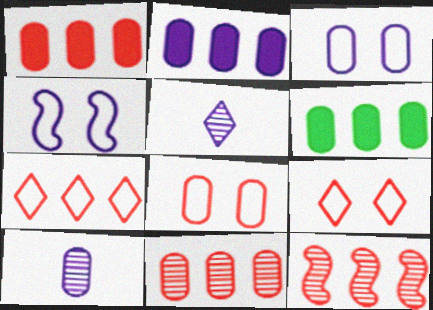[[1, 2, 6], 
[1, 7, 12], 
[2, 3, 10], 
[2, 4, 5], 
[6, 8, 10]]